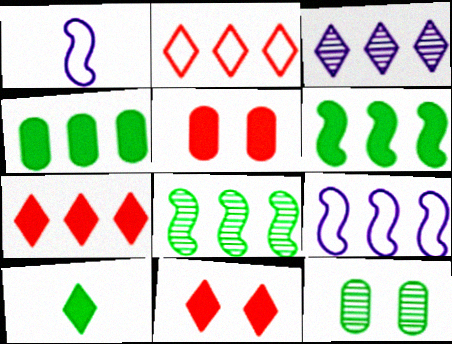[[1, 7, 12]]